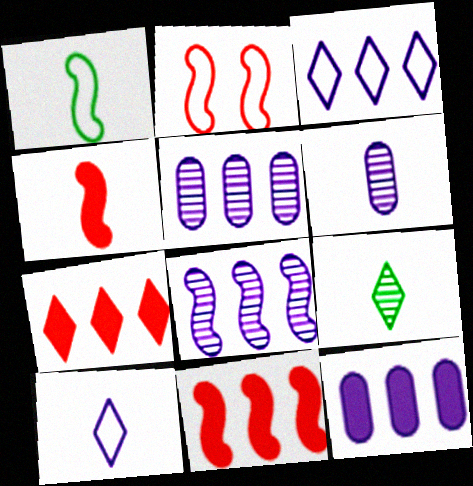[[2, 9, 12], 
[3, 8, 12]]